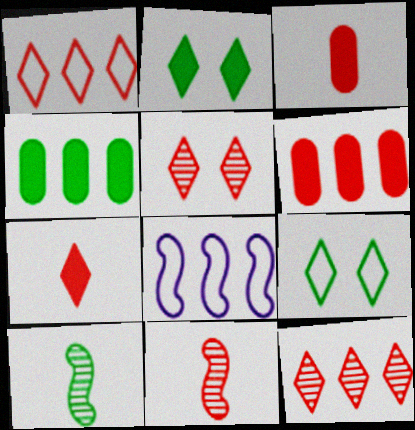[[1, 5, 7], 
[4, 8, 12], 
[4, 9, 10]]